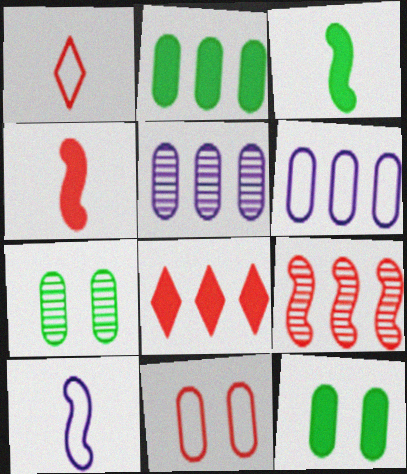[[7, 8, 10]]